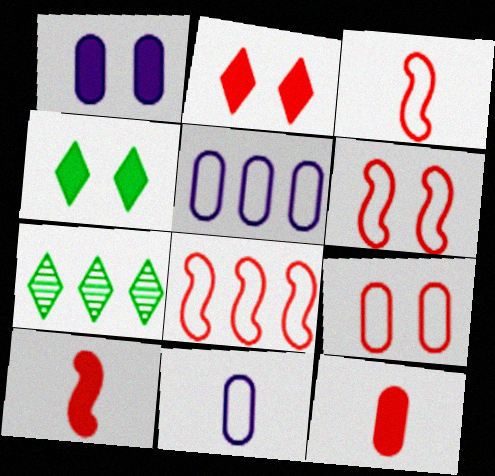[[1, 3, 7], 
[3, 6, 8]]